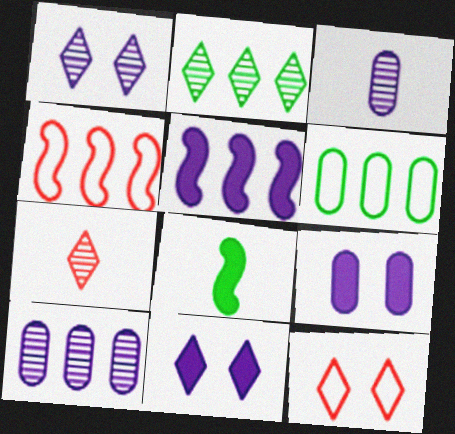[[1, 2, 7], 
[8, 10, 12]]